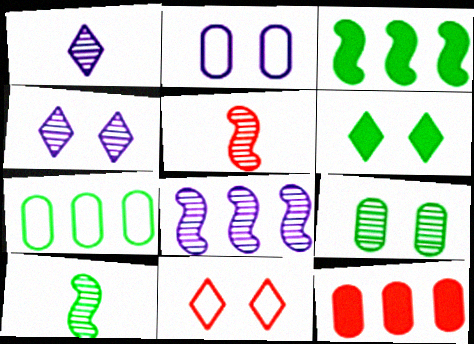[[4, 6, 11], 
[5, 11, 12], 
[6, 7, 10]]